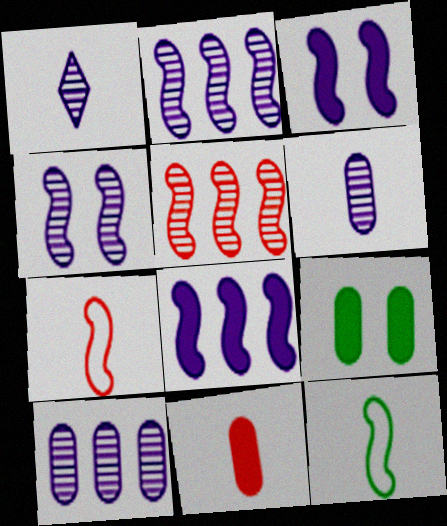[[1, 4, 10], 
[1, 11, 12], 
[3, 5, 12]]